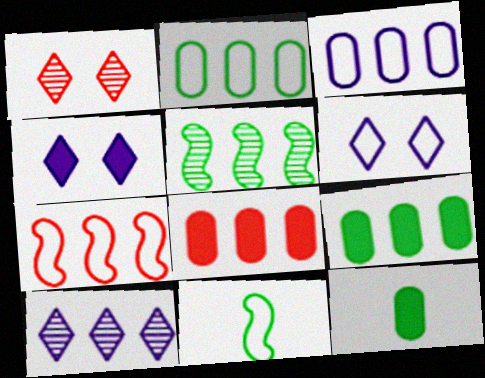[[7, 9, 10]]